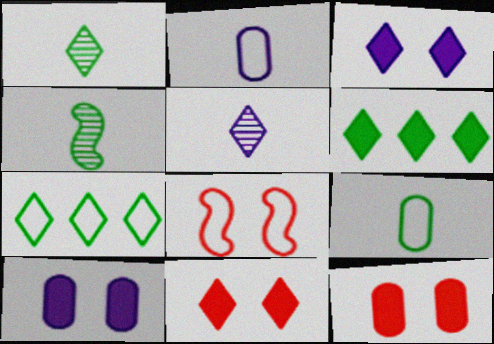[[2, 7, 8], 
[5, 7, 11]]